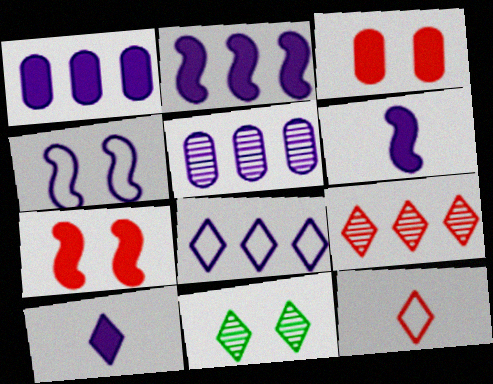[[2, 5, 8], 
[3, 4, 11], 
[4, 5, 10]]